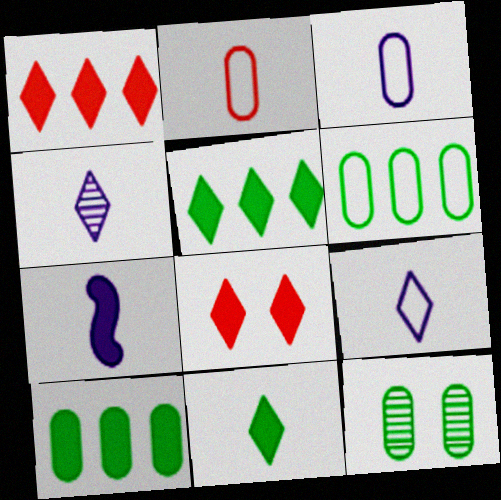[[3, 4, 7], 
[7, 8, 10]]